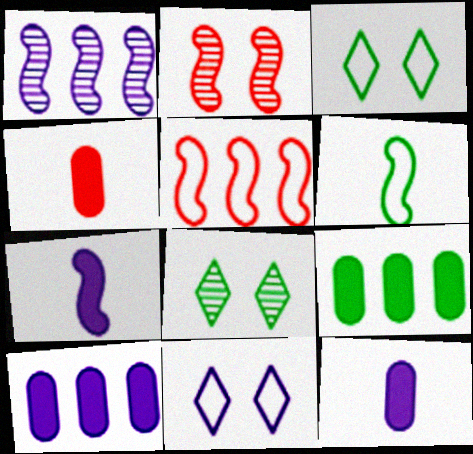[[1, 3, 4], 
[1, 11, 12], 
[5, 8, 12], 
[6, 8, 9]]